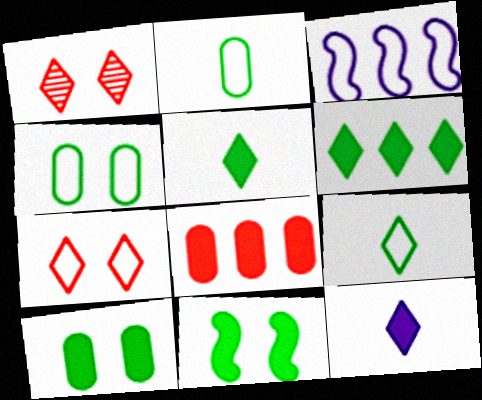[[2, 3, 7], 
[8, 11, 12]]